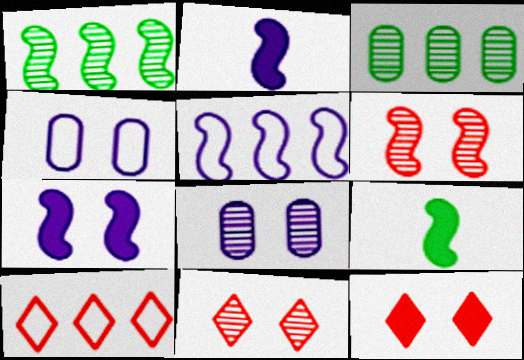[[5, 6, 9], 
[8, 9, 10]]